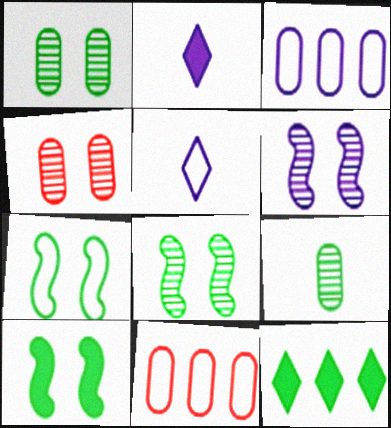[[2, 3, 6], 
[2, 8, 11], 
[5, 7, 11], 
[7, 8, 10], 
[7, 9, 12]]